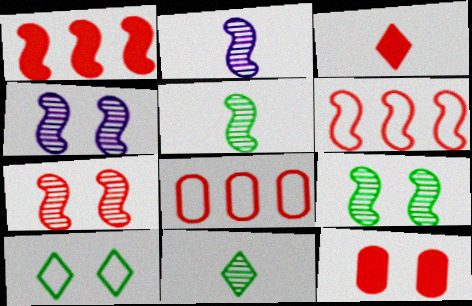[[1, 3, 12], 
[3, 7, 8], 
[4, 7, 9], 
[4, 10, 12]]